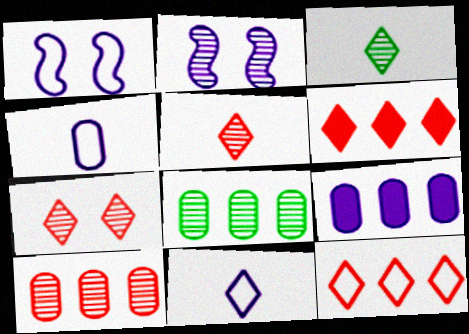[[2, 3, 10], 
[2, 5, 8], 
[2, 9, 11]]